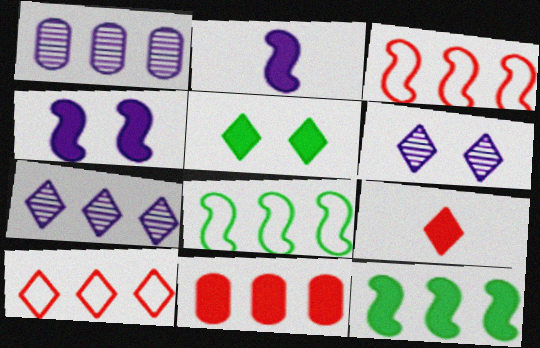[[1, 10, 12], 
[2, 5, 11], 
[7, 8, 11]]